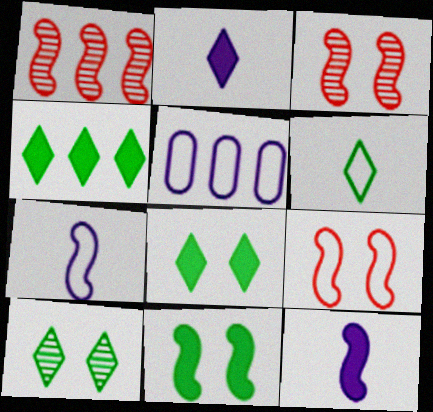[[1, 4, 5], 
[1, 7, 11], 
[4, 6, 10], 
[5, 6, 9]]